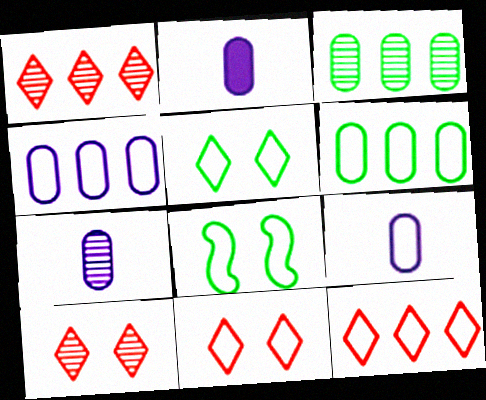[[1, 2, 8], 
[2, 7, 9], 
[8, 9, 12]]